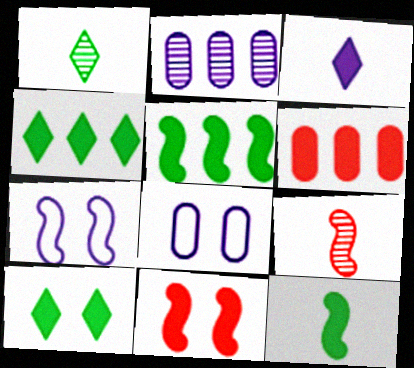[[1, 6, 7], 
[2, 3, 7], 
[4, 8, 9], 
[5, 7, 9]]